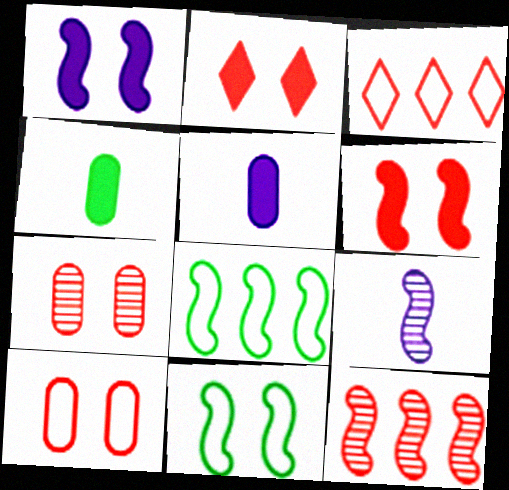[[6, 8, 9]]